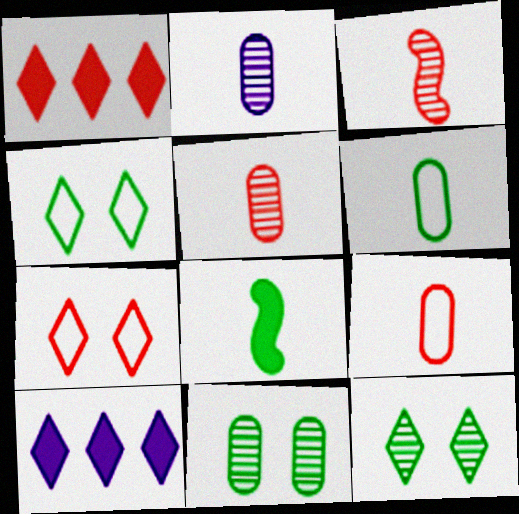[]